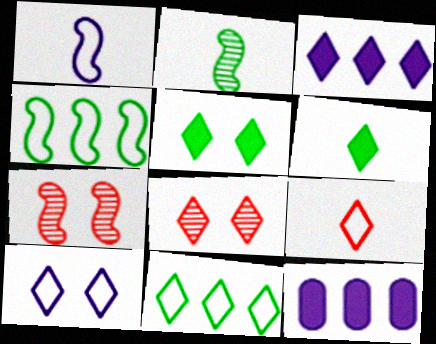[[5, 8, 10], 
[9, 10, 11]]